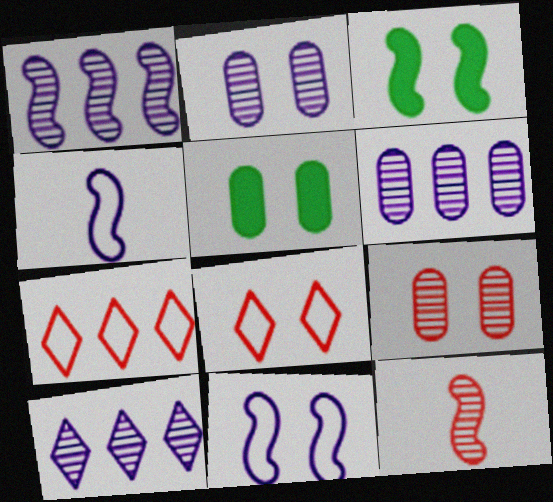[[1, 6, 10], 
[2, 3, 8]]